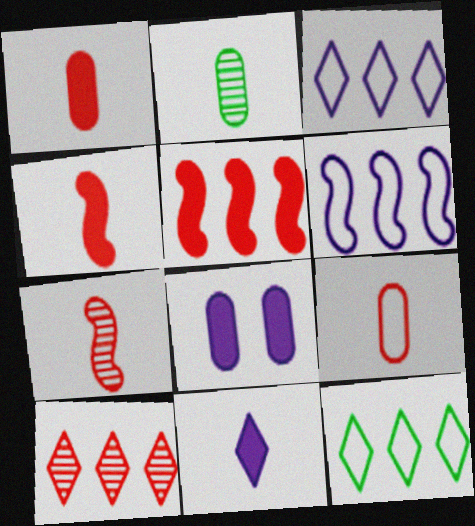[[7, 8, 12]]